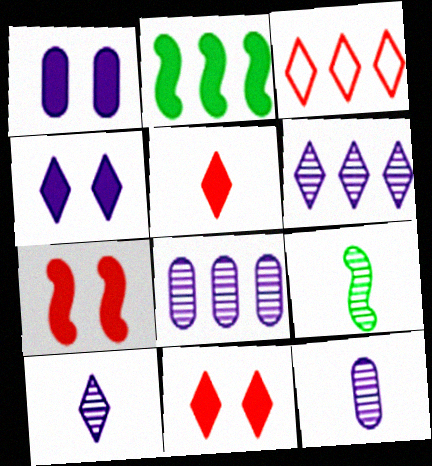[[1, 2, 5], 
[1, 3, 9], 
[2, 3, 8]]